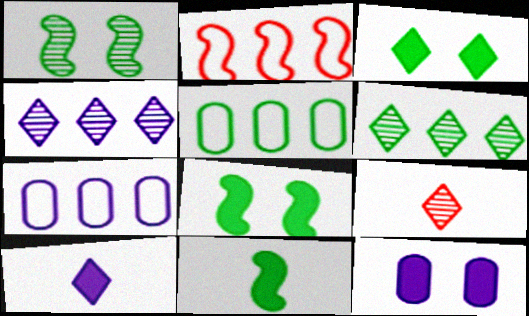[[7, 8, 9]]